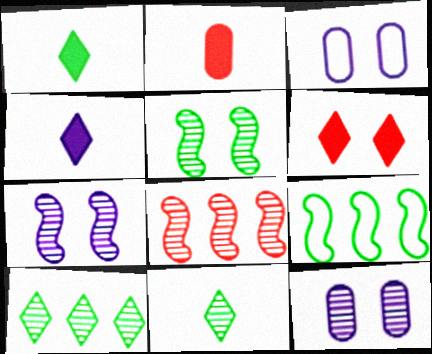[[1, 3, 8], 
[3, 5, 6], 
[8, 11, 12]]